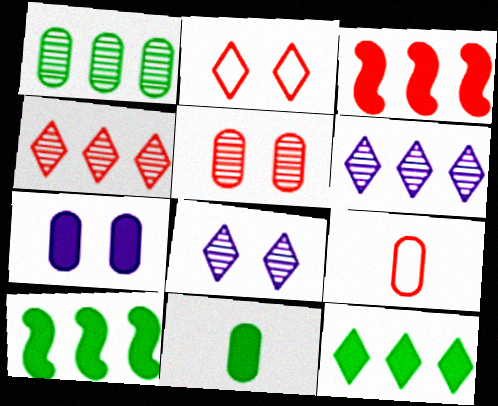[[1, 7, 9], 
[8, 9, 10]]